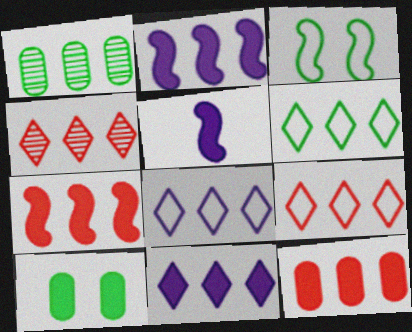[[1, 2, 9], 
[1, 7, 8], 
[4, 6, 11], 
[6, 8, 9]]